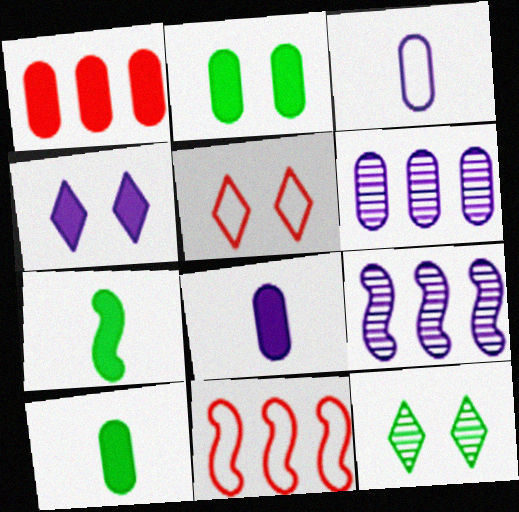[[1, 2, 8], 
[1, 4, 7], 
[3, 4, 9], 
[4, 5, 12], 
[5, 6, 7], 
[5, 9, 10], 
[8, 11, 12]]